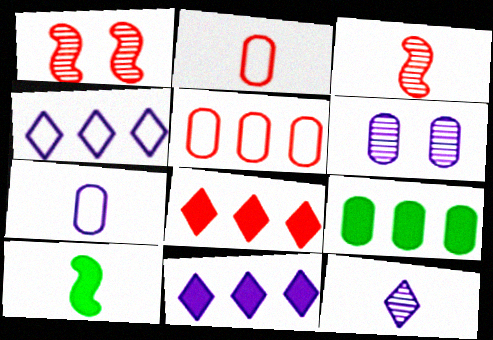[[1, 2, 8], 
[2, 6, 9], 
[2, 10, 12]]